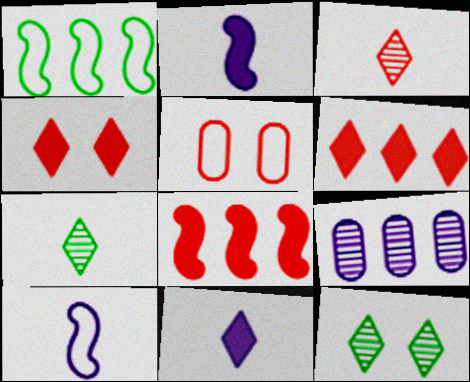[[1, 6, 9], 
[3, 5, 8]]